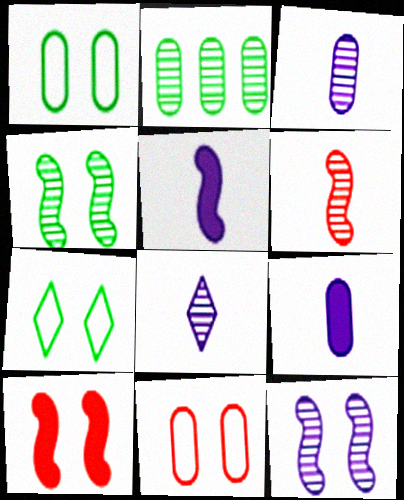[[2, 9, 11]]